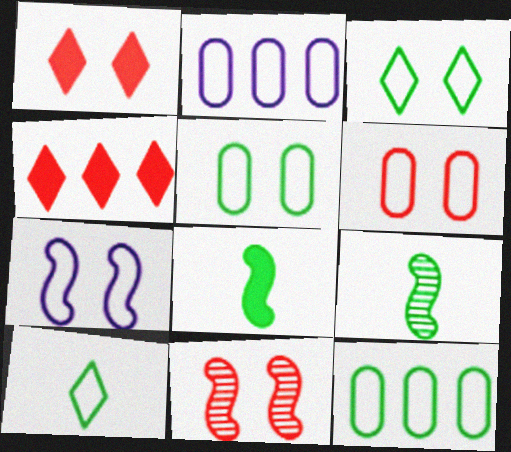[[1, 2, 9], 
[1, 6, 11], 
[3, 6, 7]]